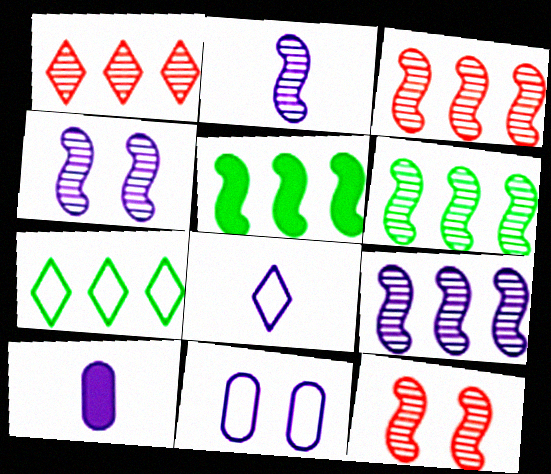[[2, 4, 9], 
[2, 6, 12], 
[2, 8, 10], 
[3, 6, 9], 
[7, 10, 12]]